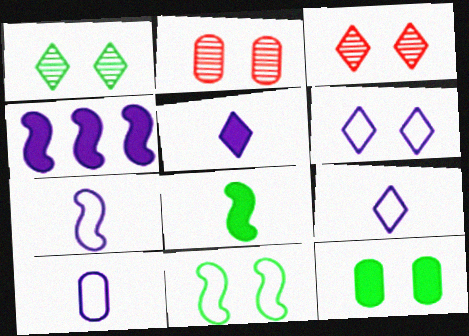[[1, 11, 12], 
[7, 9, 10]]